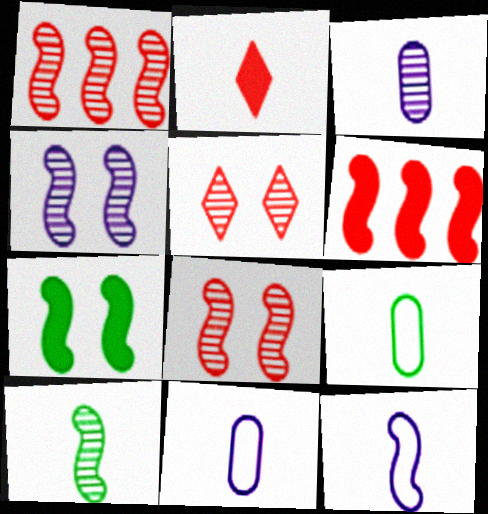[[1, 4, 10], 
[1, 7, 12], 
[2, 10, 11]]